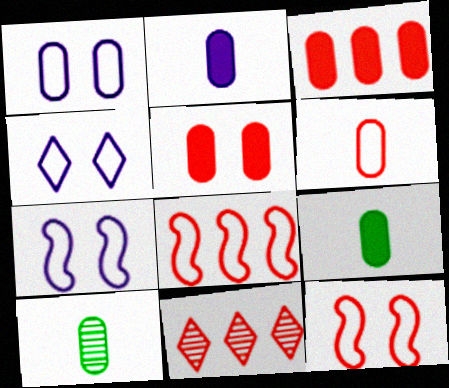[[1, 3, 10], 
[1, 4, 7], 
[2, 6, 10], 
[3, 8, 11], 
[7, 9, 11]]